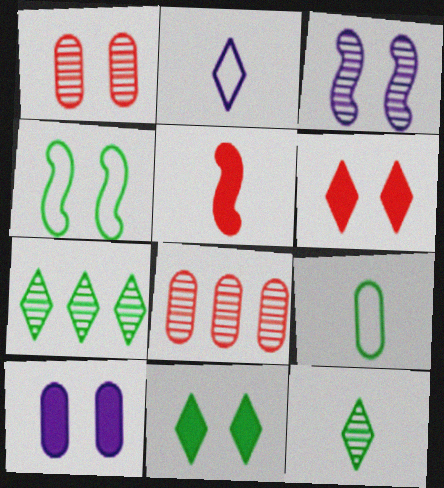[[2, 6, 7], 
[3, 8, 12], 
[8, 9, 10]]